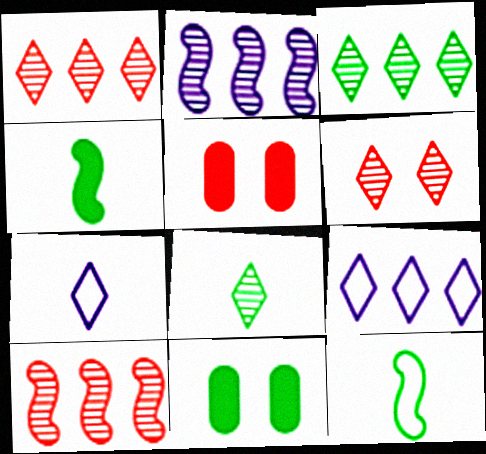[[3, 11, 12], 
[7, 10, 11]]